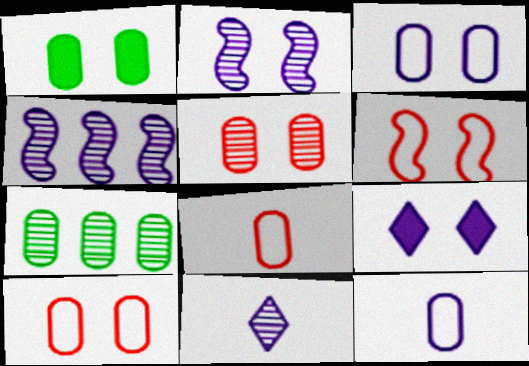[[1, 3, 5], 
[2, 3, 9], 
[4, 9, 12]]